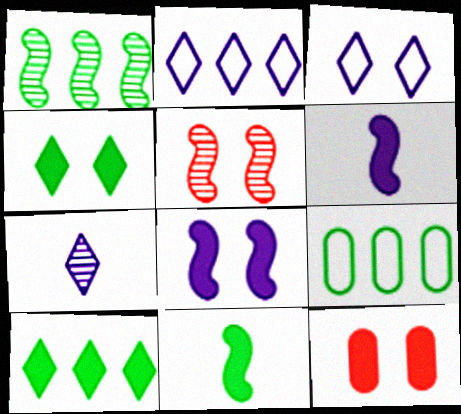[[1, 9, 10], 
[4, 8, 12], 
[6, 10, 12]]